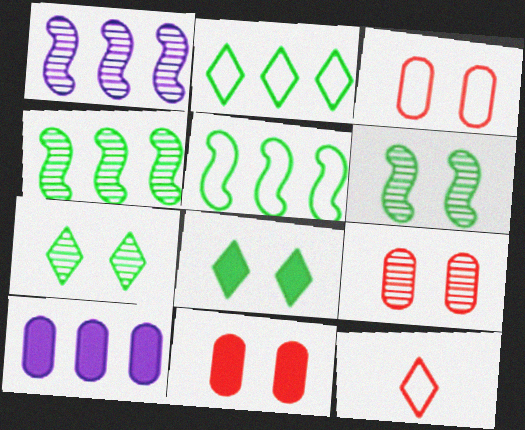[[3, 9, 11], 
[6, 10, 12]]